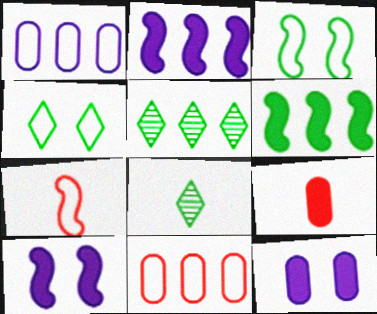[[1, 4, 7], 
[2, 5, 11], 
[5, 7, 12], 
[8, 10, 11]]